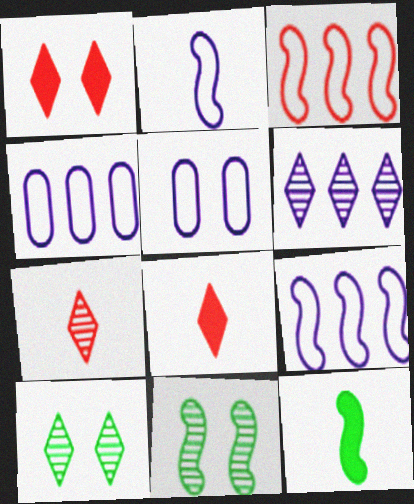[[1, 5, 11], 
[4, 8, 11], 
[6, 7, 10]]